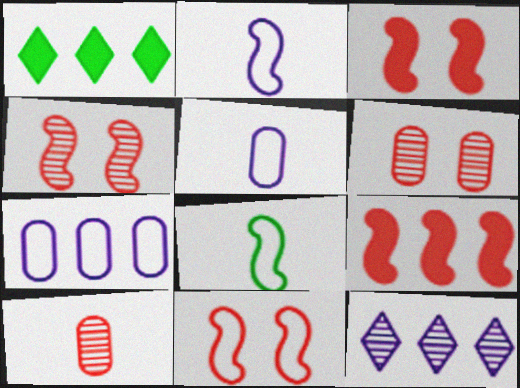[[1, 2, 6], 
[1, 4, 5], 
[3, 4, 11]]